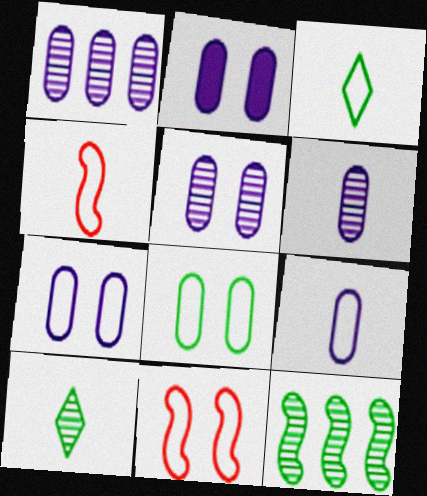[[1, 2, 9], 
[1, 5, 6], 
[2, 5, 7], 
[3, 4, 9]]